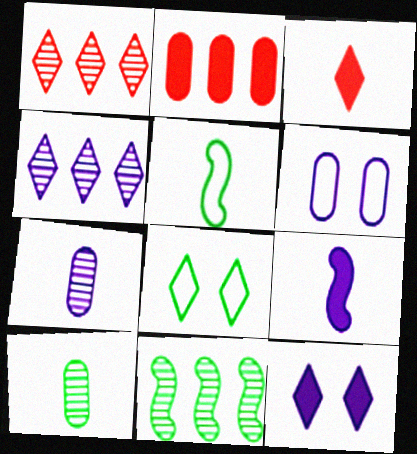[[2, 6, 10], 
[3, 4, 8], 
[3, 5, 7], 
[3, 6, 11], 
[4, 6, 9]]